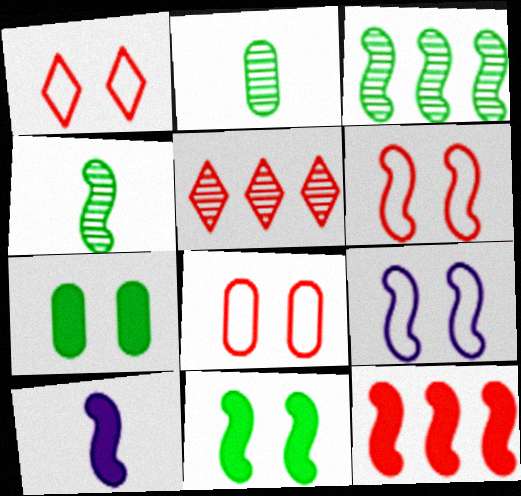[[1, 6, 8], 
[3, 6, 10], 
[4, 9, 12], 
[10, 11, 12]]